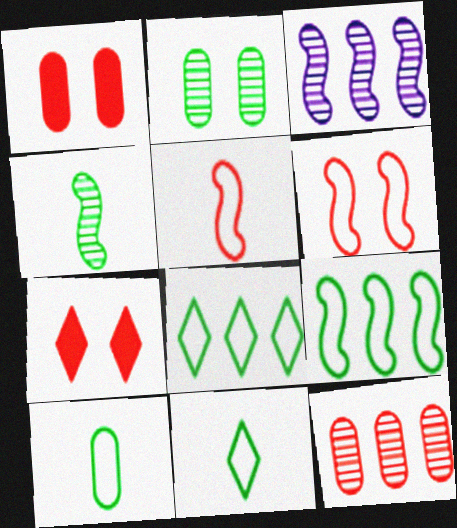[[1, 3, 11], 
[3, 7, 10], 
[5, 7, 12]]